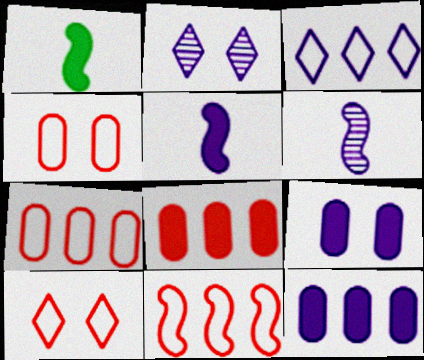[[1, 2, 7], 
[3, 6, 9]]